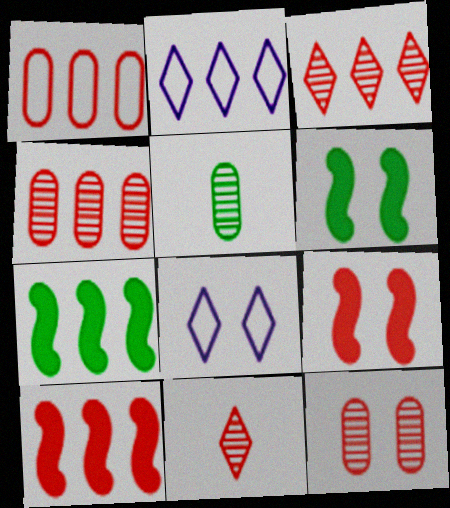[[1, 3, 10], 
[1, 9, 11], 
[2, 4, 7], 
[2, 5, 9], 
[5, 8, 10], 
[6, 8, 12]]